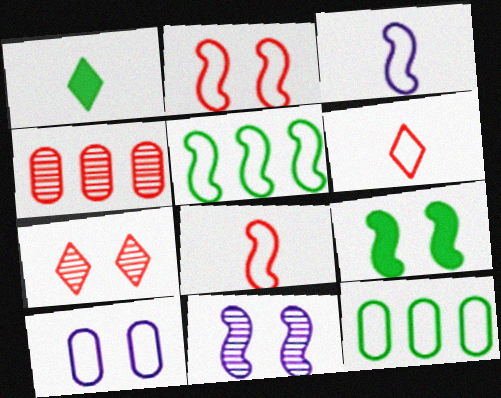[[2, 3, 5], 
[2, 9, 11], 
[5, 6, 10], 
[7, 9, 10]]